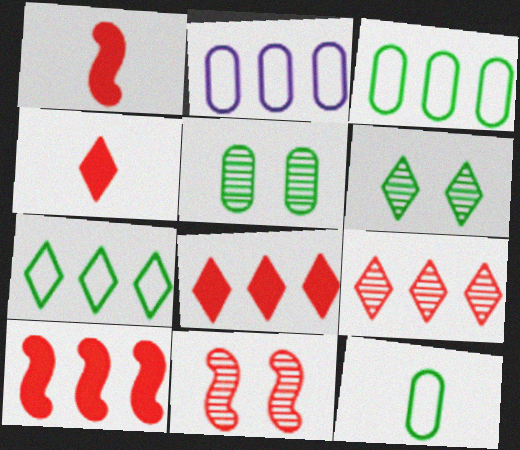[[1, 2, 6]]